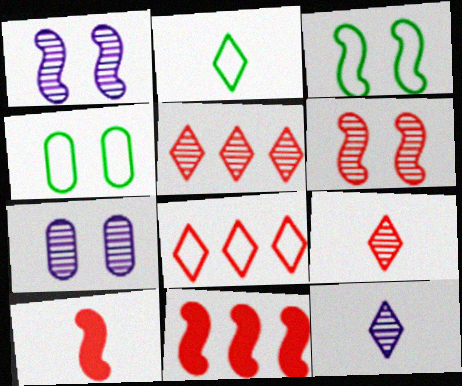[[2, 7, 11], 
[4, 11, 12]]